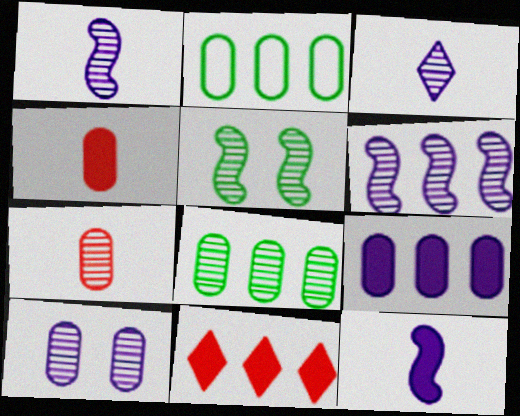[[2, 4, 10], 
[2, 6, 11], 
[3, 6, 10], 
[7, 8, 10]]